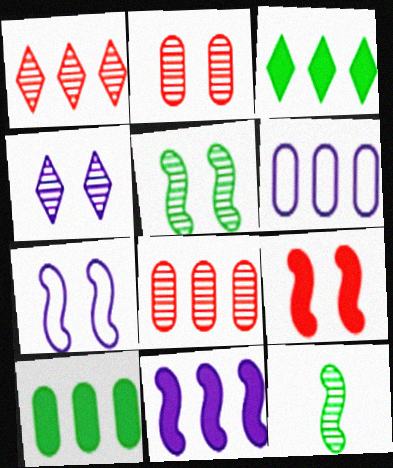[[2, 4, 5], 
[4, 8, 12], 
[5, 7, 9], 
[6, 8, 10]]